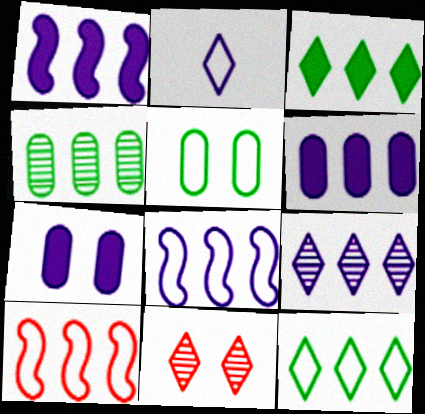[[2, 3, 11], 
[2, 5, 10], 
[6, 8, 9]]